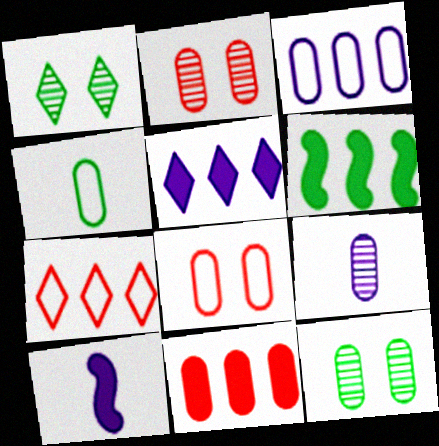[[1, 4, 6], 
[3, 4, 8], 
[5, 6, 11], 
[7, 10, 12]]